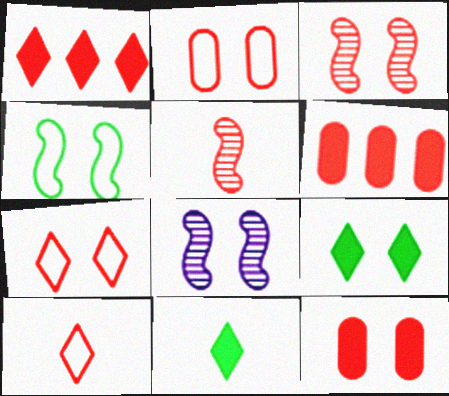[[1, 2, 5], 
[2, 8, 9], 
[3, 6, 10], 
[3, 7, 12], 
[5, 6, 7]]